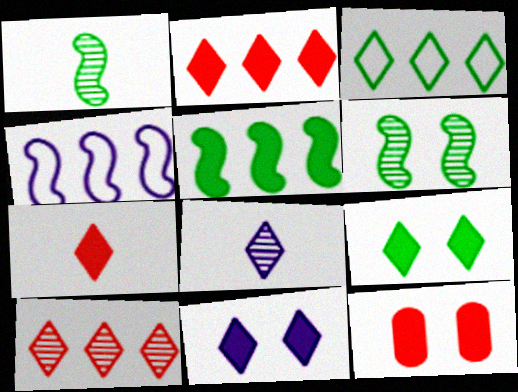[]